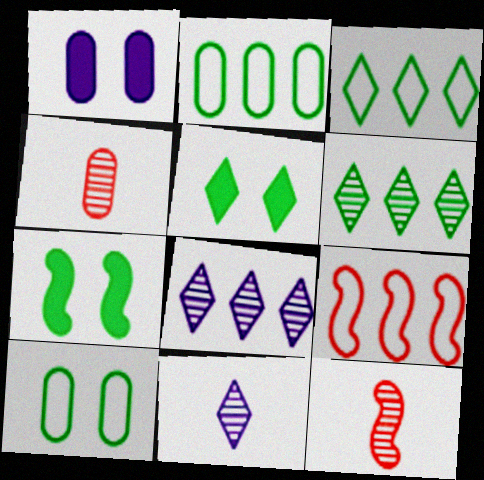[[1, 2, 4], 
[1, 3, 12]]